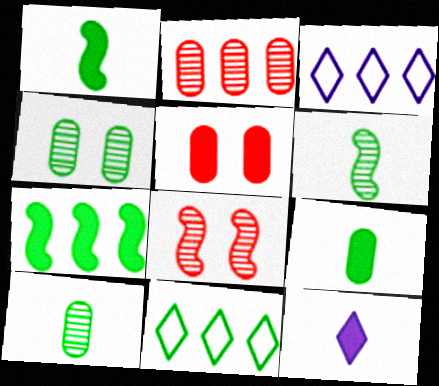[[1, 4, 11], 
[2, 3, 7], 
[3, 5, 6], 
[3, 8, 9], 
[5, 7, 12]]